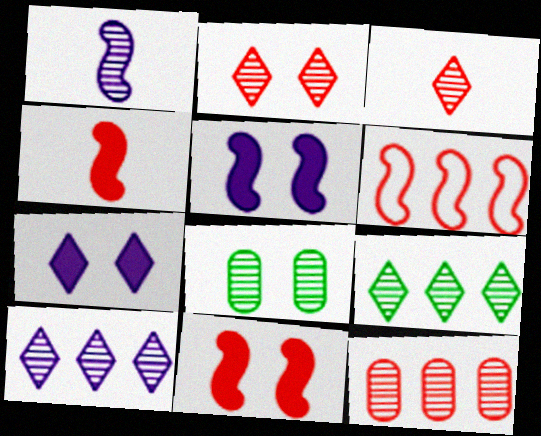[]